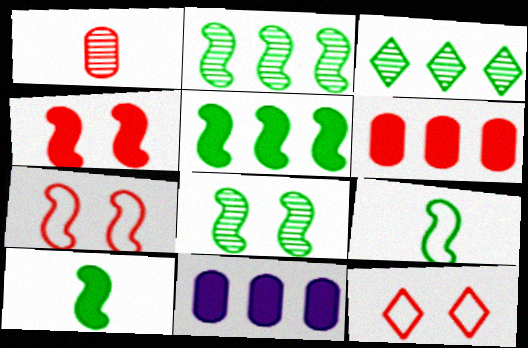[[5, 8, 9]]